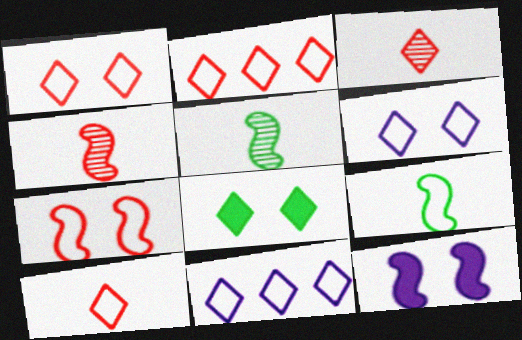[[1, 2, 10], 
[3, 8, 11]]